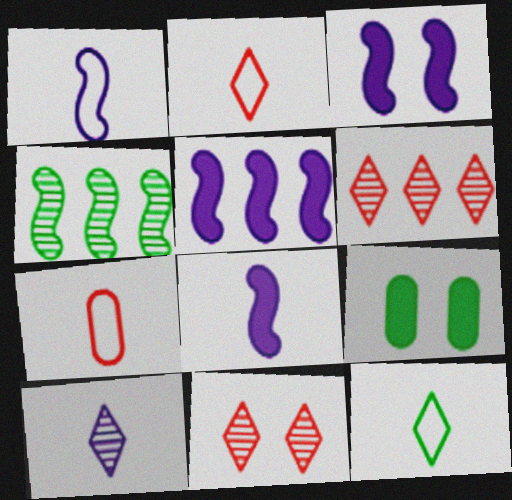[[1, 6, 9], 
[1, 7, 12], 
[3, 5, 8], 
[4, 9, 12]]